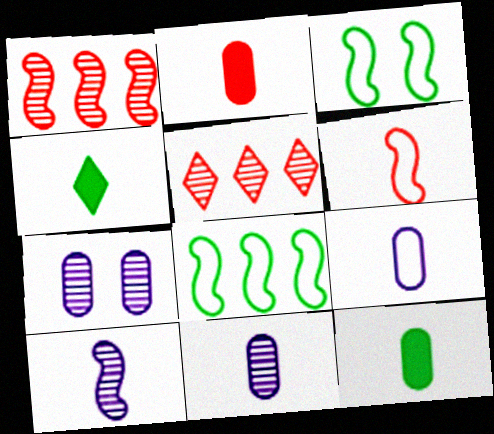[[4, 6, 11]]